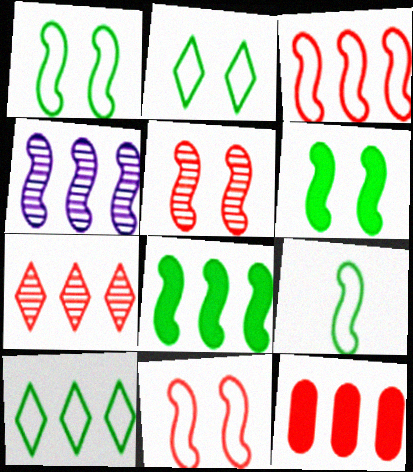[[3, 4, 8], 
[3, 7, 12], 
[4, 10, 12]]